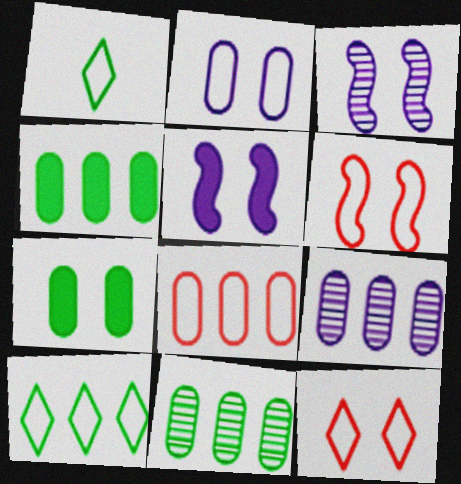[[3, 7, 12], 
[4, 8, 9]]